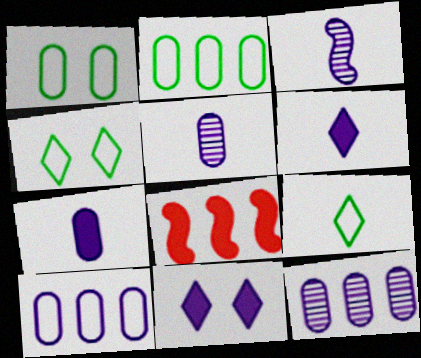[[3, 10, 11], 
[4, 5, 8]]